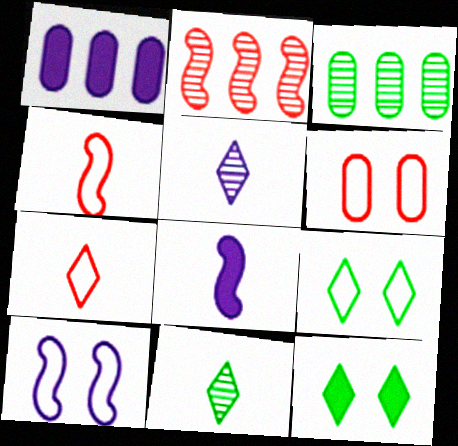[[1, 5, 10], 
[6, 9, 10]]